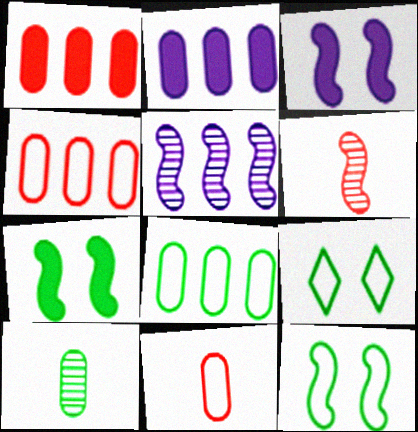[[2, 6, 9]]